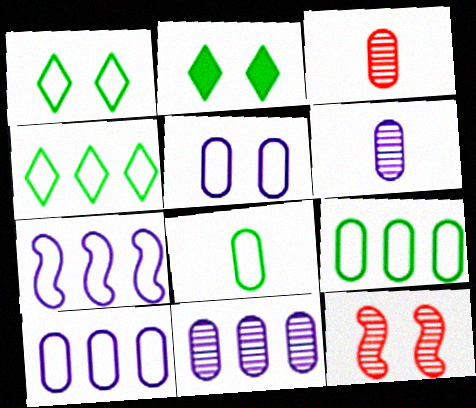[[2, 3, 7], 
[2, 5, 12]]